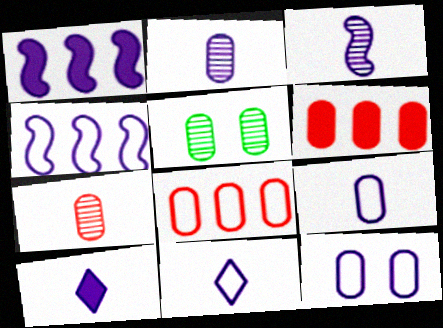[[3, 9, 10], 
[4, 11, 12], 
[5, 6, 9]]